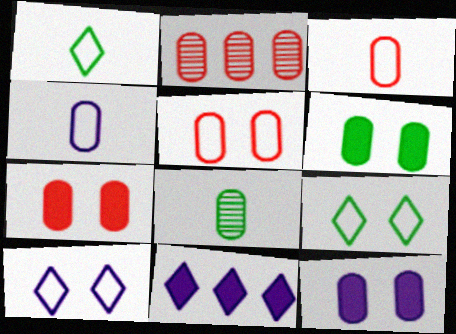[[2, 3, 7], 
[2, 4, 6], 
[6, 7, 12]]